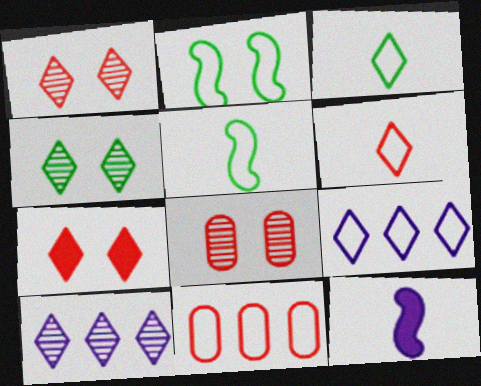[[3, 7, 10], 
[4, 11, 12]]